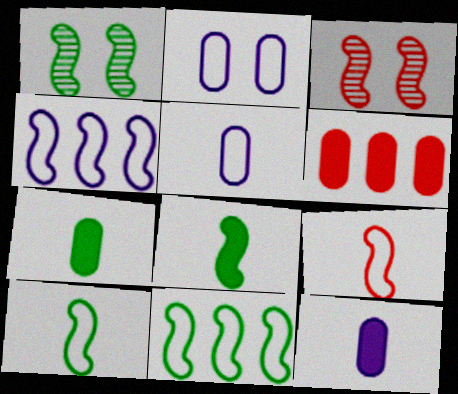[[1, 8, 11], 
[3, 4, 8]]